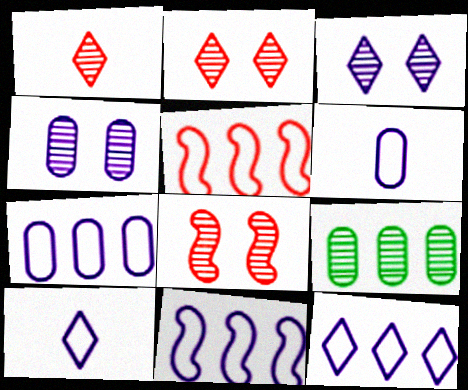[[7, 11, 12]]